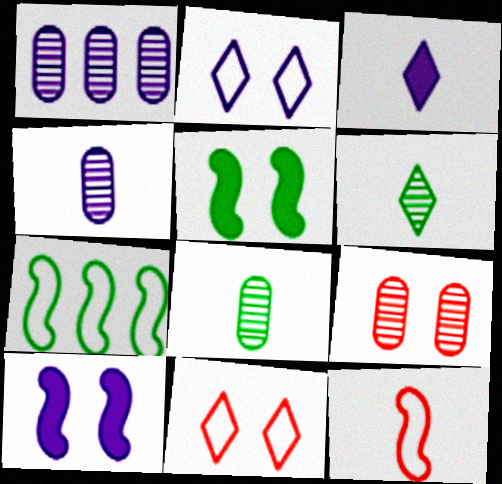[[1, 8, 9], 
[2, 5, 9], 
[3, 7, 9], 
[3, 8, 12]]